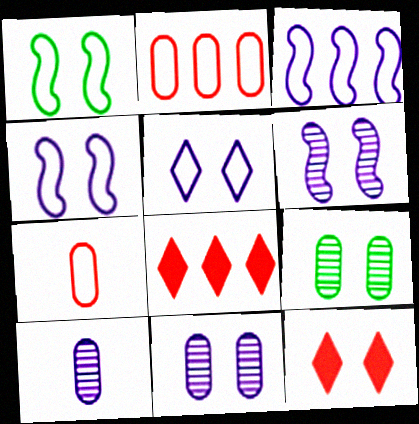[[1, 8, 10], 
[1, 11, 12], 
[4, 9, 12]]